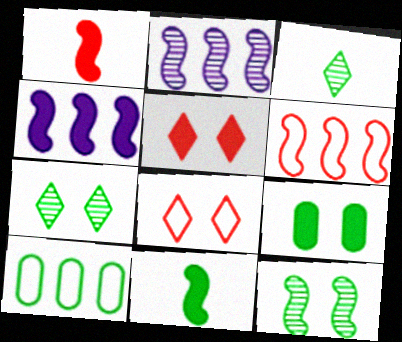[[7, 10, 11]]